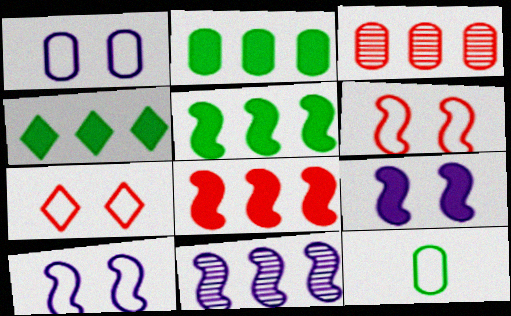[[2, 4, 5]]